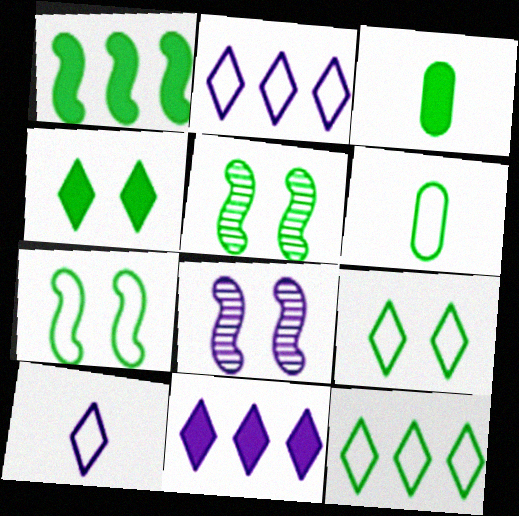[[1, 3, 4], 
[3, 5, 12], 
[6, 7, 12]]